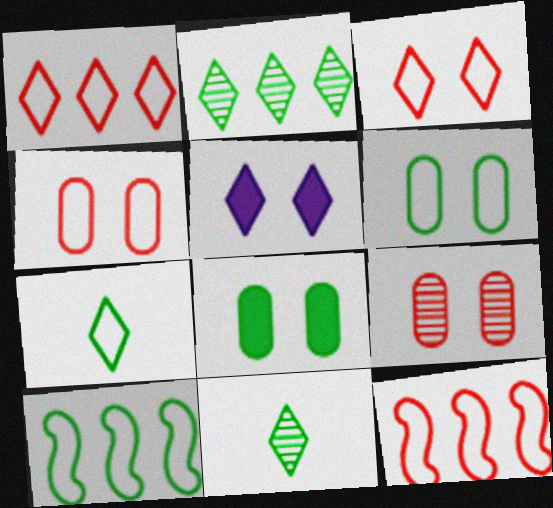[[1, 5, 11], 
[6, 7, 10], 
[8, 10, 11]]